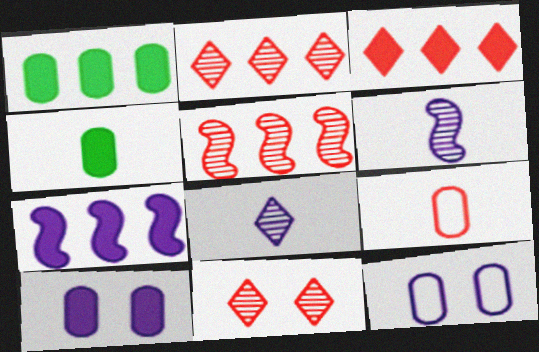[[1, 3, 7], 
[7, 8, 12]]